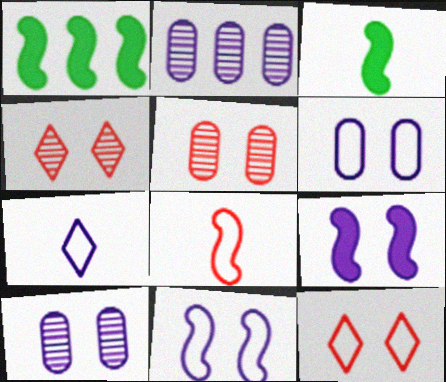[[1, 5, 7], 
[2, 3, 12], 
[2, 7, 9]]